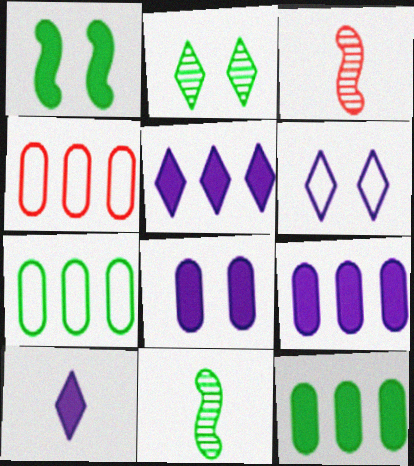[[3, 6, 12]]